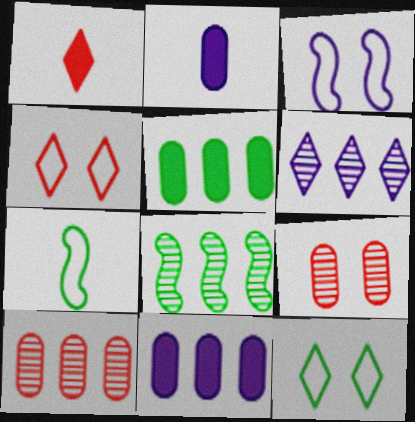[[1, 6, 12], 
[2, 3, 6], 
[2, 4, 8], 
[6, 8, 10]]